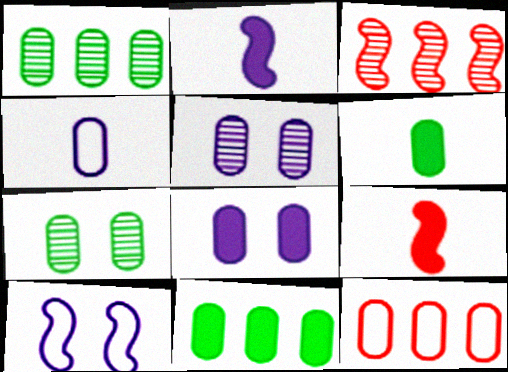[[5, 6, 12]]